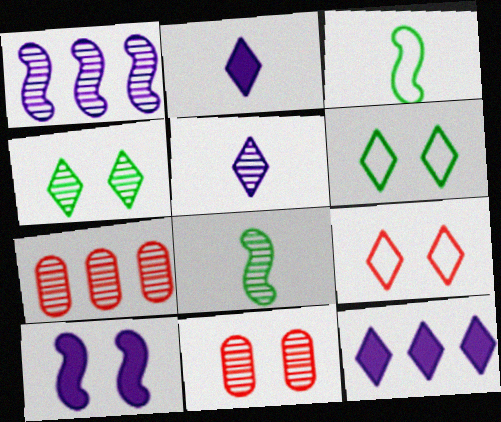[[3, 11, 12], 
[6, 10, 11]]